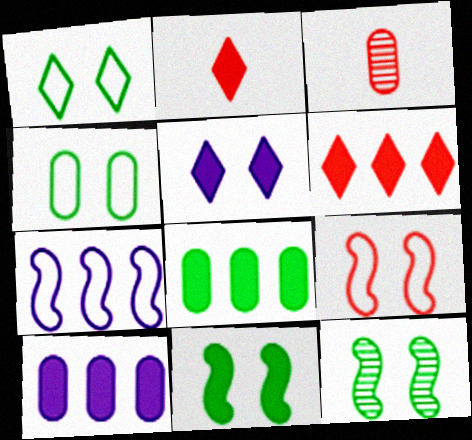[[2, 10, 11], 
[3, 4, 10], 
[3, 6, 9]]